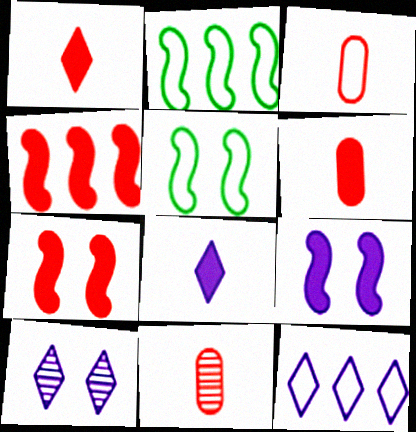[[2, 6, 10], 
[3, 5, 12], 
[3, 6, 11], 
[8, 10, 12]]